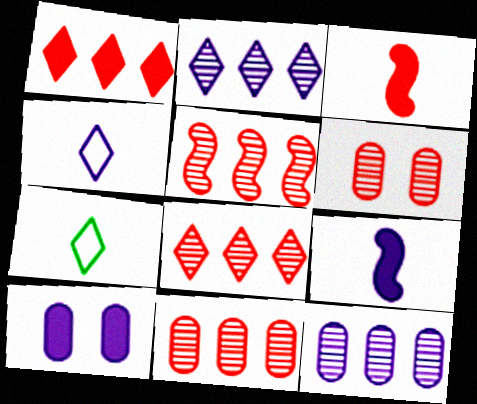[[5, 7, 10], 
[5, 8, 11]]